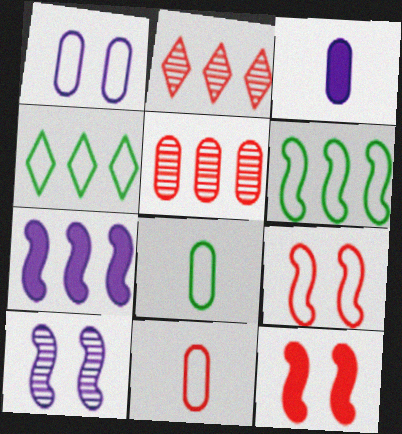[[2, 11, 12], 
[4, 5, 7]]